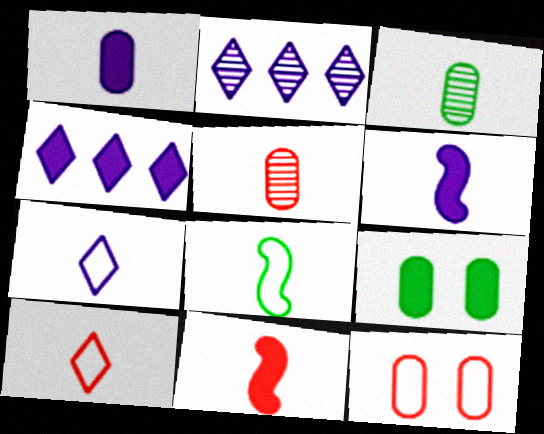[[3, 6, 10], 
[3, 7, 11], 
[4, 9, 11], 
[5, 10, 11]]